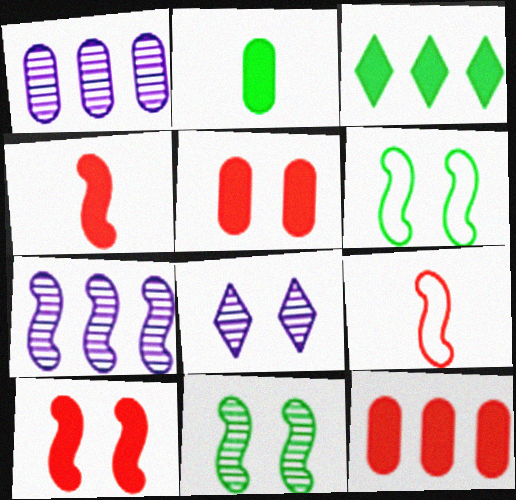[[4, 6, 7], 
[5, 6, 8]]